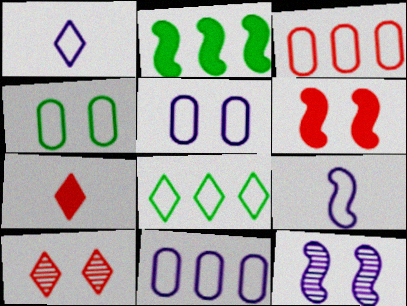[]